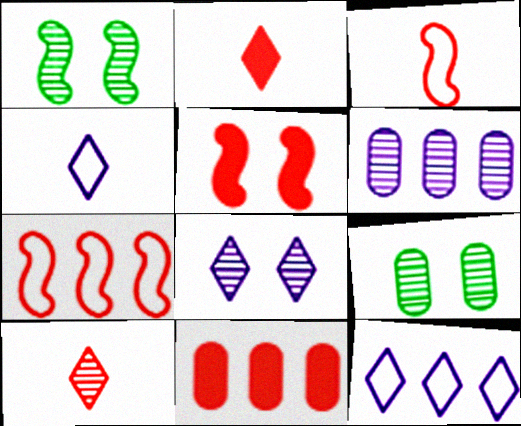[[1, 4, 11], 
[1, 6, 10], 
[2, 5, 11]]